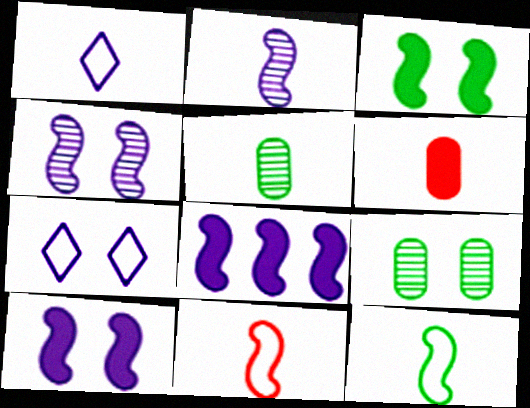[]